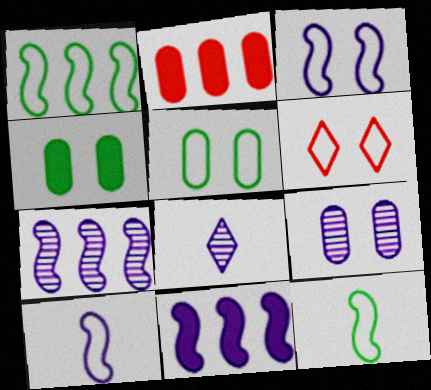[[3, 5, 6], 
[7, 8, 9]]